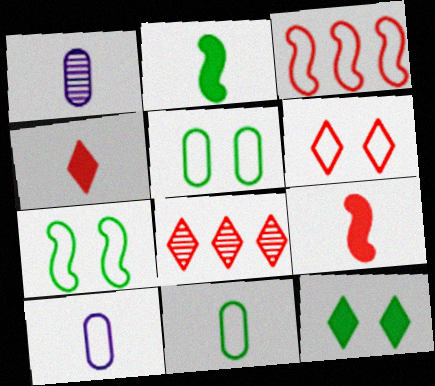[[1, 3, 12], 
[4, 6, 8]]